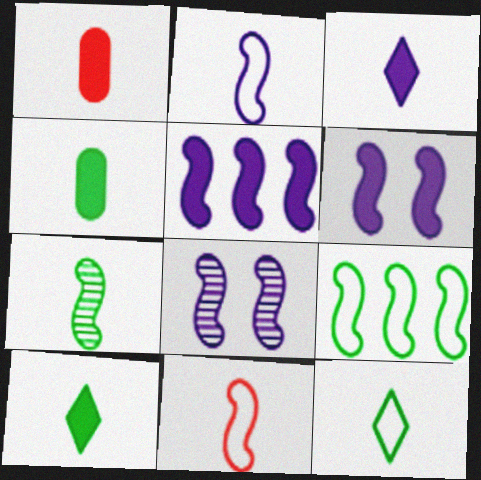[[2, 5, 8], 
[4, 7, 12]]